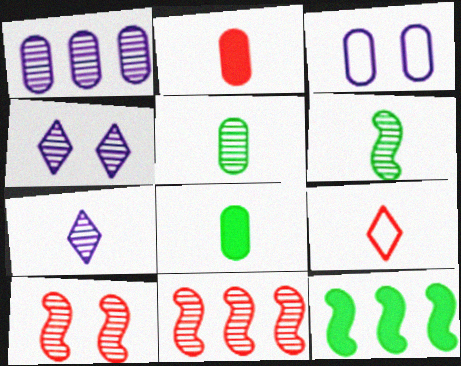[[4, 5, 11]]